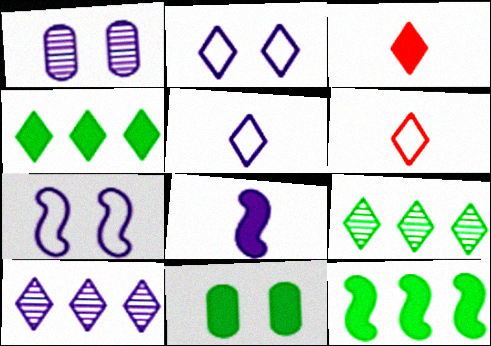[[1, 6, 12], 
[2, 3, 9]]